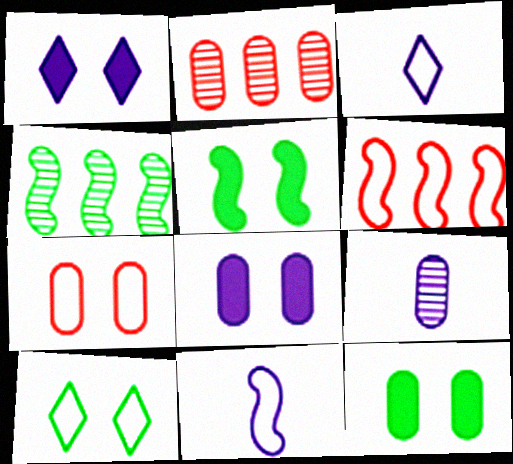[[2, 3, 5]]